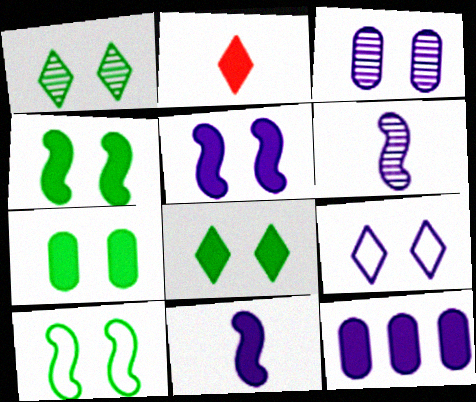[[1, 7, 10], 
[2, 4, 12], 
[3, 5, 9], 
[4, 7, 8], 
[6, 9, 12]]